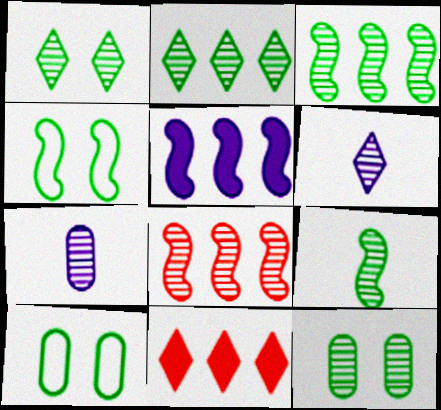[[1, 7, 8], 
[2, 9, 12], 
[4, 7, 11], 
[6, 8, 12]]